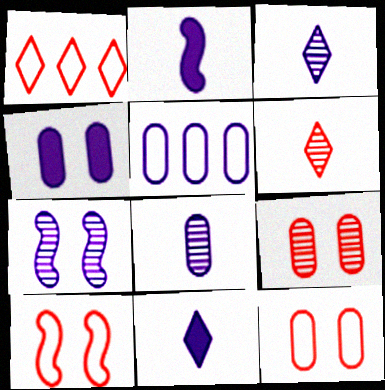[[4, 5, 8], 
[5, 7, 11]]